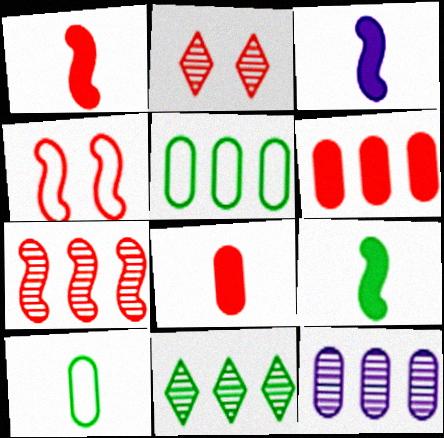[[1, 3, 9], 
[1, 4, 7], 
[2, 3, 5], 
[5, 6, 12], 
[7, 11, 12]]